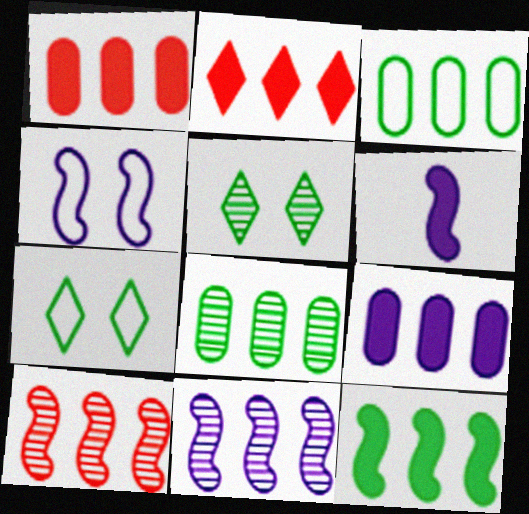[[2, 3, 11], 
[2, 9, 12], 
[4, 6, 11]]